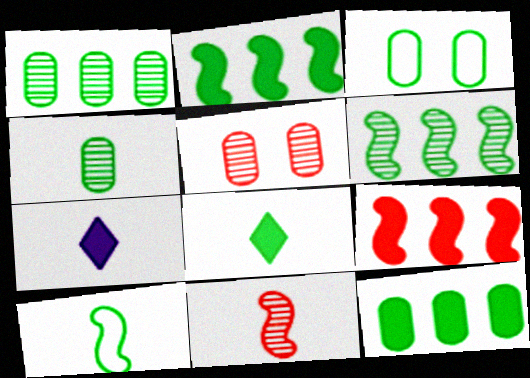[[3, 4, 12], 
[3, 6, 8], 
[4, 8, 10]]